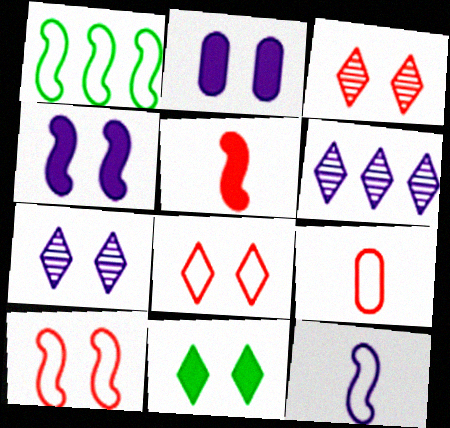[[1, 10, 12], 
[2, 6, 12], 
[7, 8, 11]]